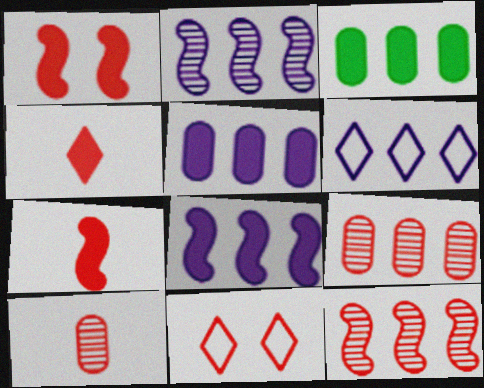[[2, 5, 6], 
[3, 6, 12], 
[7, 9, 11]]